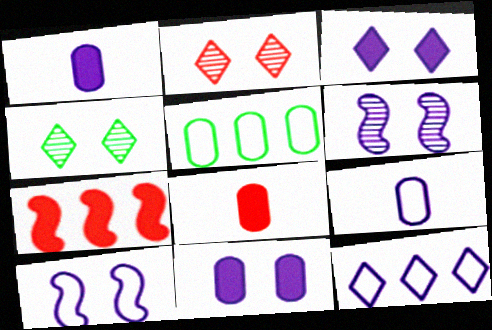[[1, 6, 12], 
[4, 7, 9], 
[9, 10, 12]]